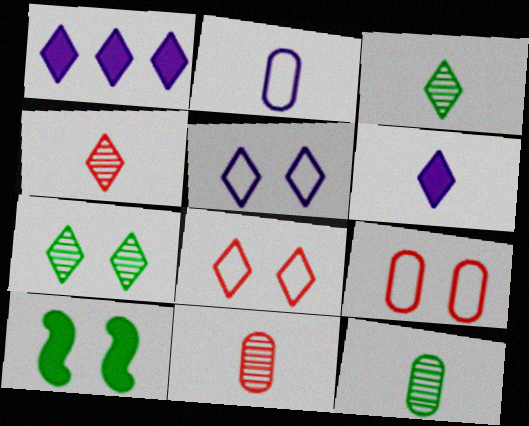[[1, 3, 8]]